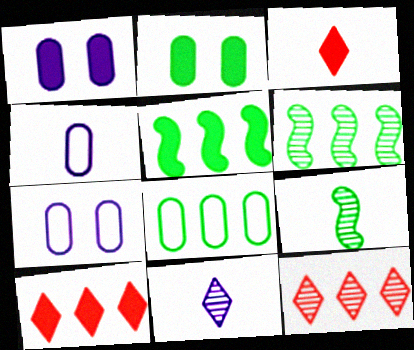[[1, 3, 5], 
[3, 4, 9], 
[3, 6, 7], 
[7, 9, 10]]